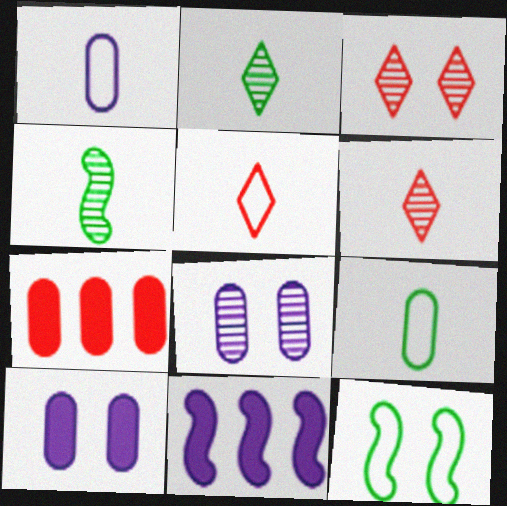[[3, 9, 11], 
[3, 10, 12], 
[7, 8, 9]]